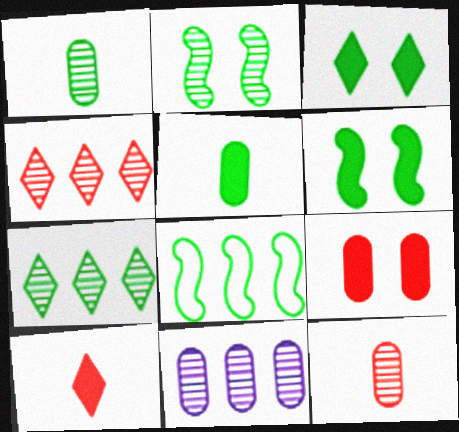[[1, 2, 7], 
[1, 3, 8]]